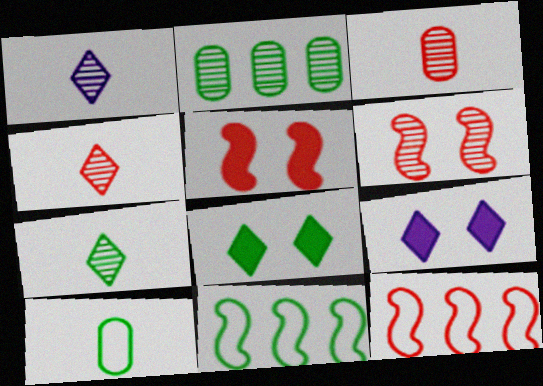[[1, 2, 6], 
[1, 4, 7], 
[3, 9, 11]]